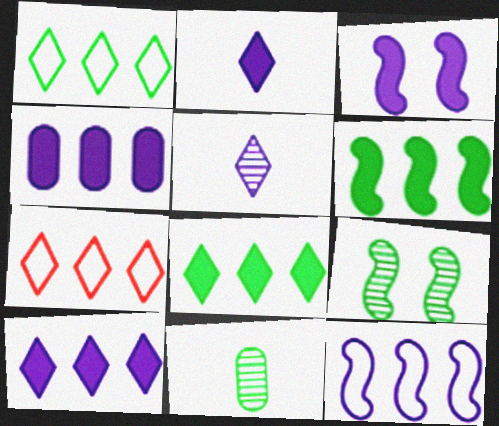[[2, 3, 4], 
[3, 7, 11]]